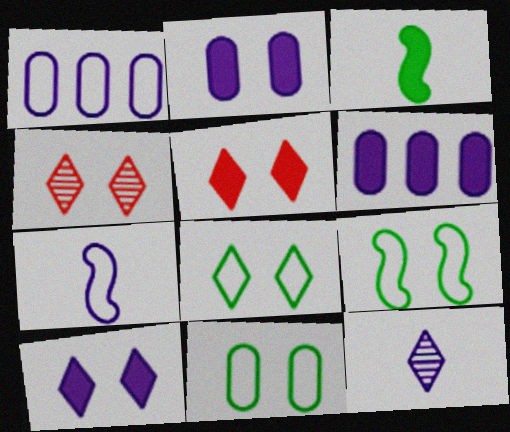[[1, 3, 4], 
[2, 4, 9], 
[3, 5, 6], 
[4, 8, 10], 
[8, 9, 11]]